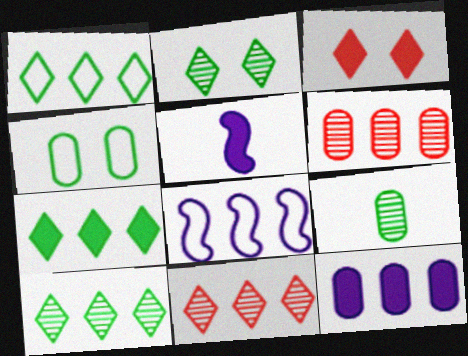[[1, 7, 10], 
[3, 8, 9], 
[4, 5, 11], 
[6, 7, 8]]